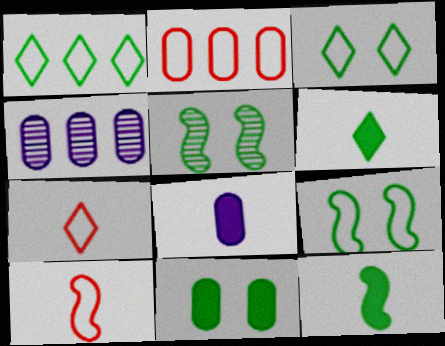[[3, 5, 11]]